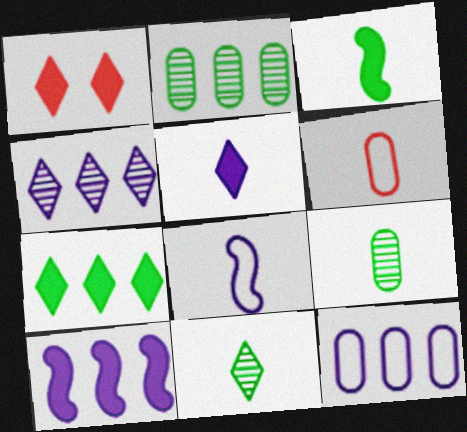[[1, 2, 8], 
[1, 5, 7], 
[4, 10, 12]]